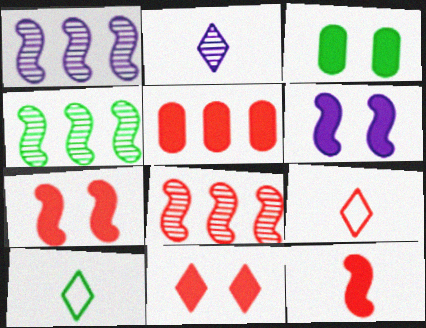[[1, 3, 9], 
[1, 4, 8], 
[3, 4, 10], 
[3, 6, 11], 
[5, 11, 12]]